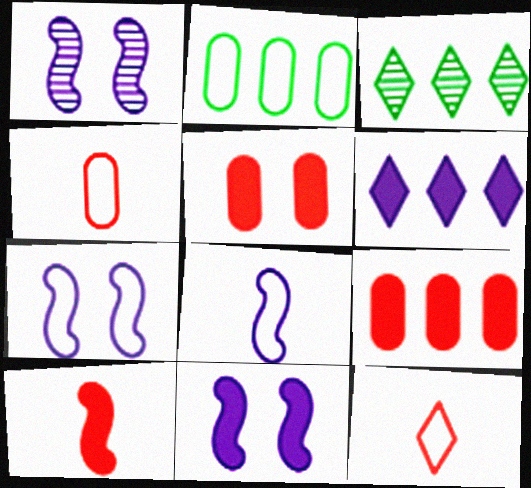[[1, 7, 11], 
[2, 7, 12], 
[3, 4, 11], 
[3, 5, 8]]